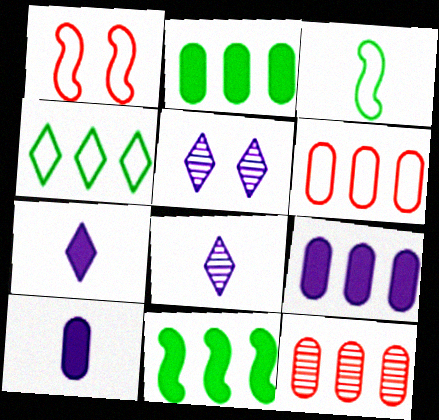[[1, 2, 8]]